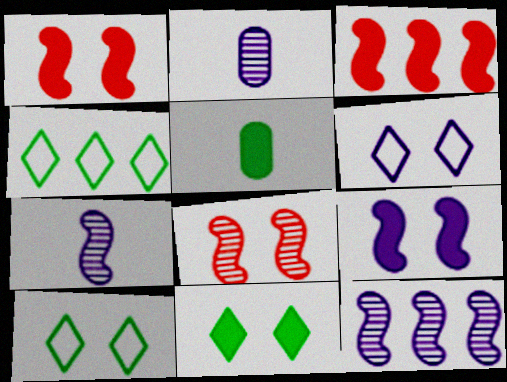[[1, 2, 4], 
[2, 3, 10]]